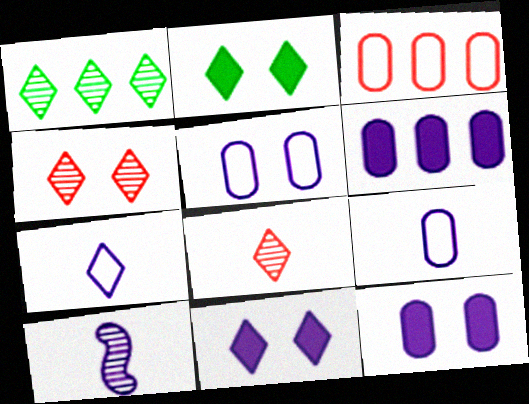[[2, 3, 10]]